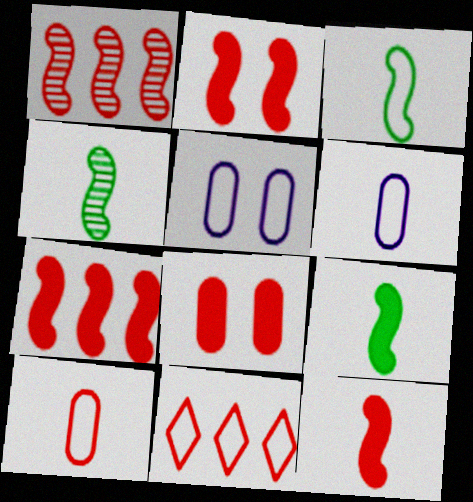[[2, 7, 12], 
[3, 4, 9], 
[3, 5, 11]]